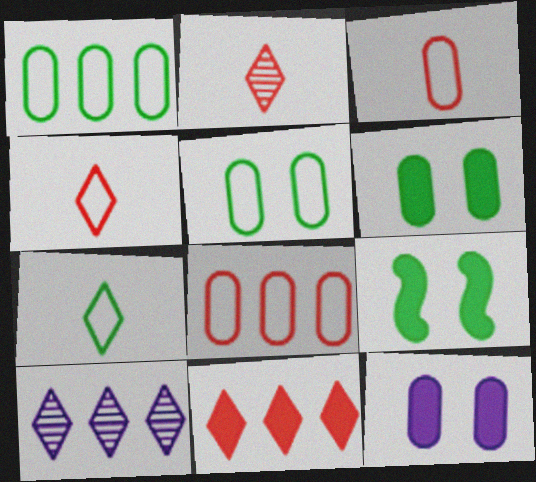[[3, 9, 10]]